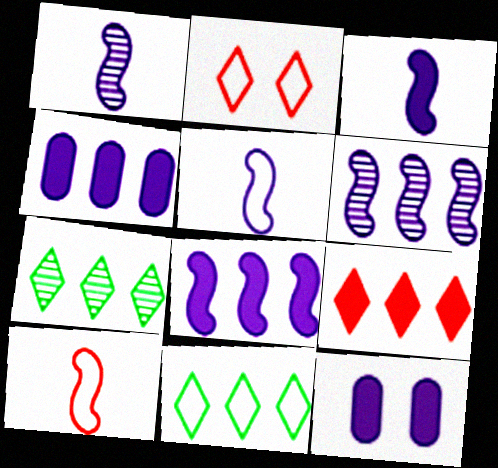[[1, 3, 5], 
[7, 10, 12]]